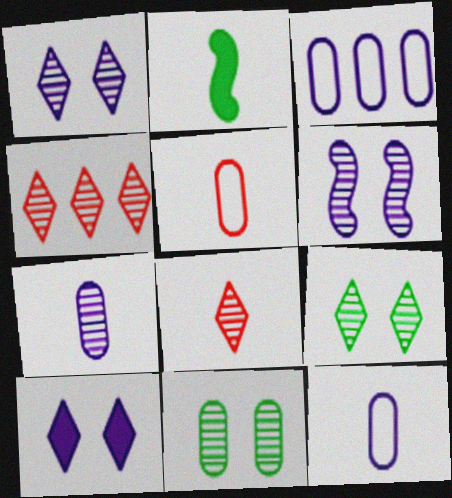[[2, 8, 12]]